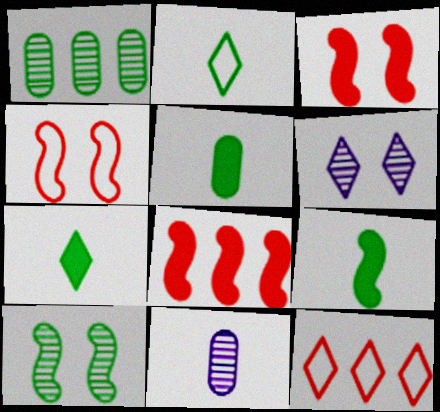[[5, 7, 9], 
[6, 7, 12]]